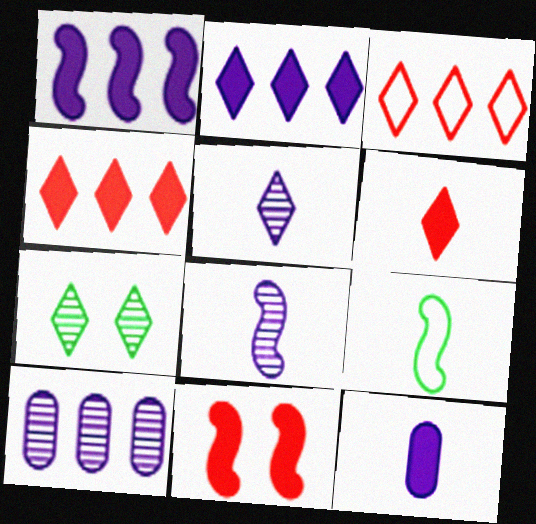[]